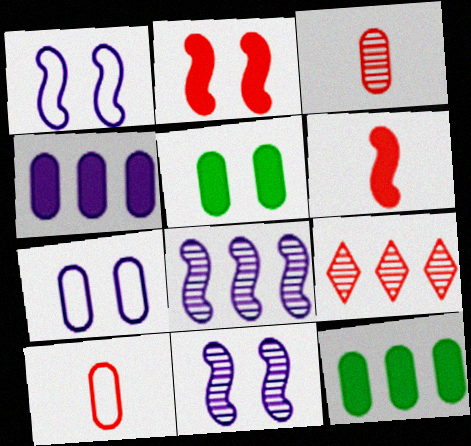[[2, 9, 10], 
[3, 7, 12]]